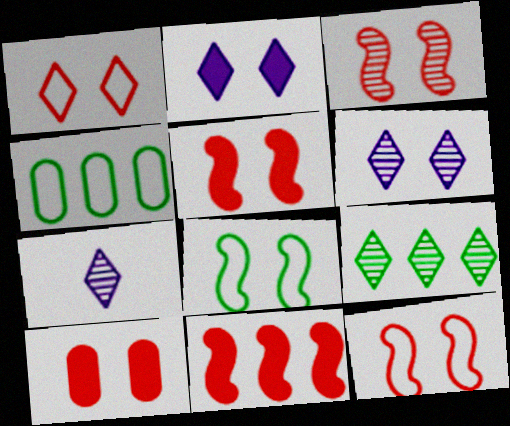[[1, 3, 10], 
[3, 5, 12], 
[4, 5, 7], 
[6, 8, 10]]